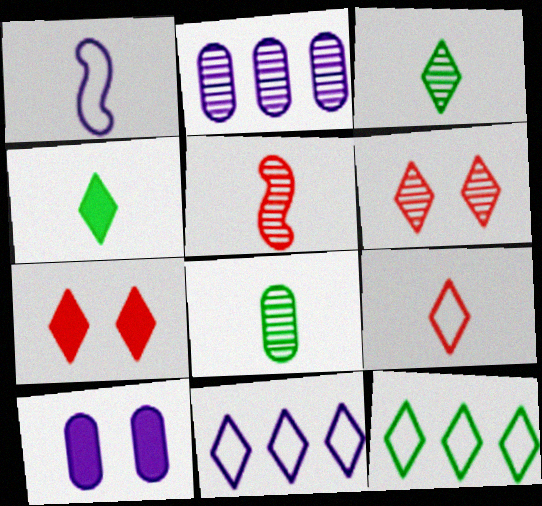[[3, 7, 11], 
[4, 6, 11], 
[5, 10, 12]]